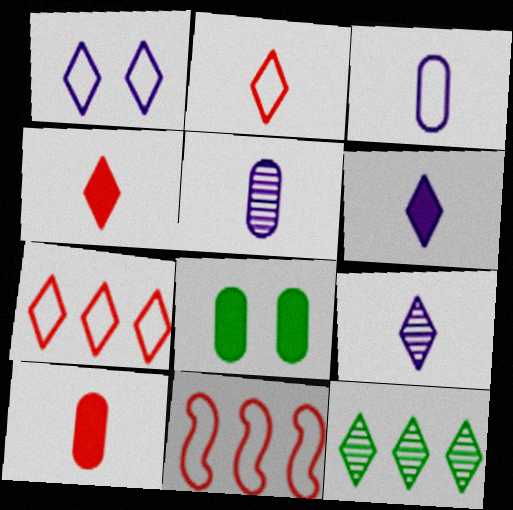[[1, 4, 12], 
[8, 9, 11]]